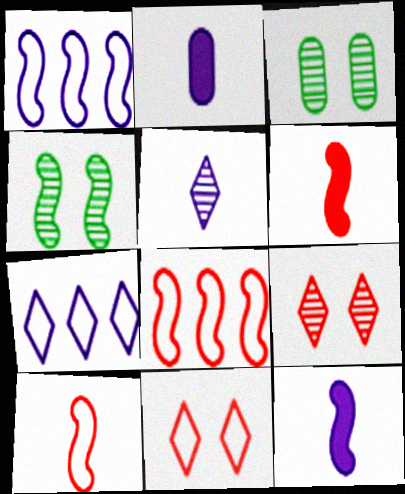[[1, 4, 6], 
[3, 6, 7], 
[4, 8, 12]]